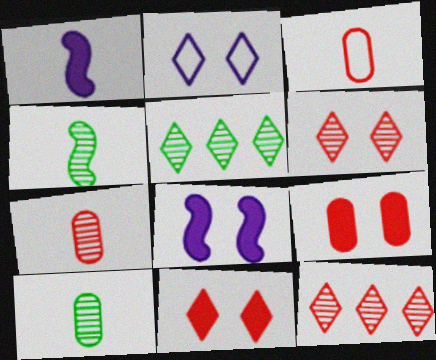[[3, 5, 8]]